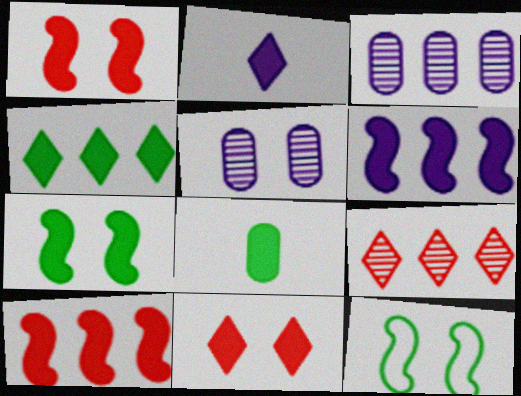[[2, 4, 11], 
[4, 7, 8], 
[5, 11, 12], 
[6, 8, 11]]